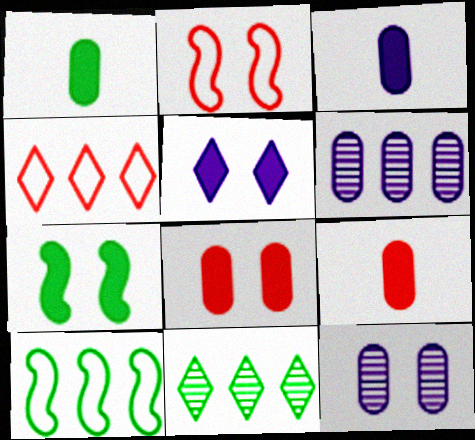[[1, 3, 9], 
[2, 3, 11], 
[5, 7, 8]]